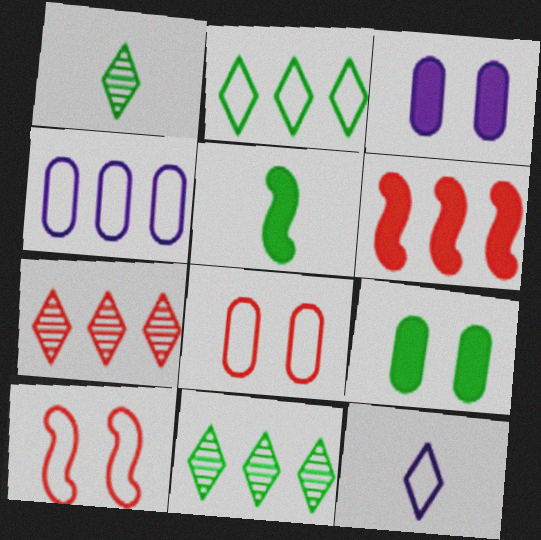[[4, 6, 11]]